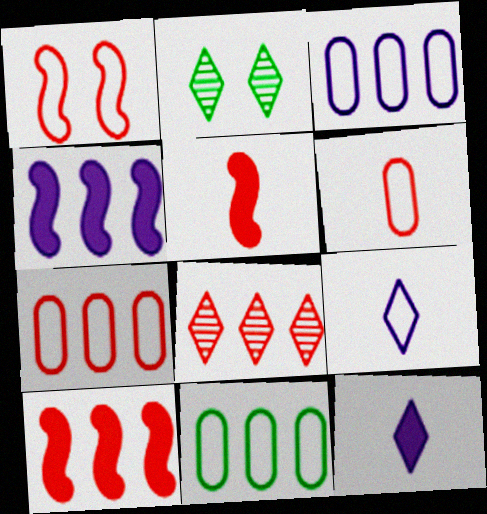[[1, 9, 11], 
[2, 3, 5], 
[2, 4, 6], 
[3, 7, 11], 
[4, 8, 11], 
[7, 8, 10]]